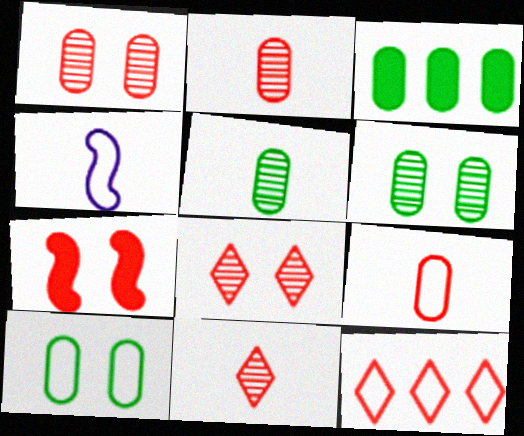[[2, 7, 12], 
[3, 4, 8], 
[3, 5, 10], 
[4, 10, 12]]